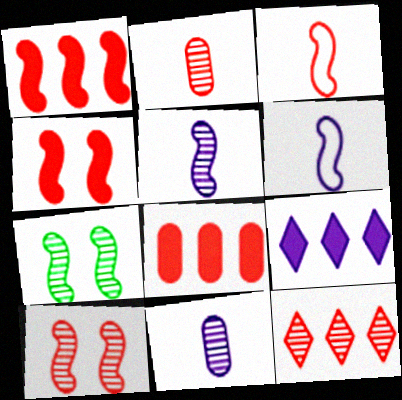[[1, 3, 10], 
[1, 6, 7], 
[2, 10, 12], 
[7, 11, 12]]